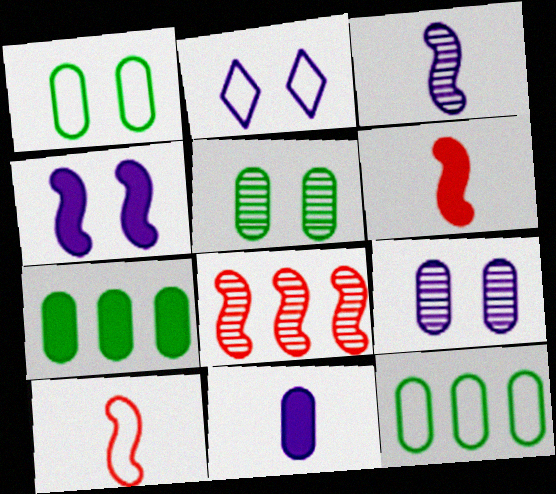[[2, 4, 9], 
[2, 10, 12]]